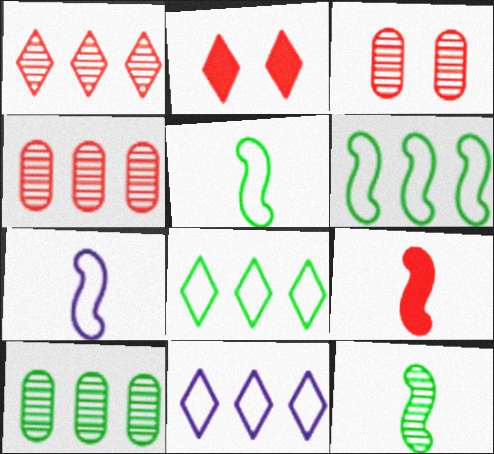[[2, 7, 10], 
[7, 9, 12]]